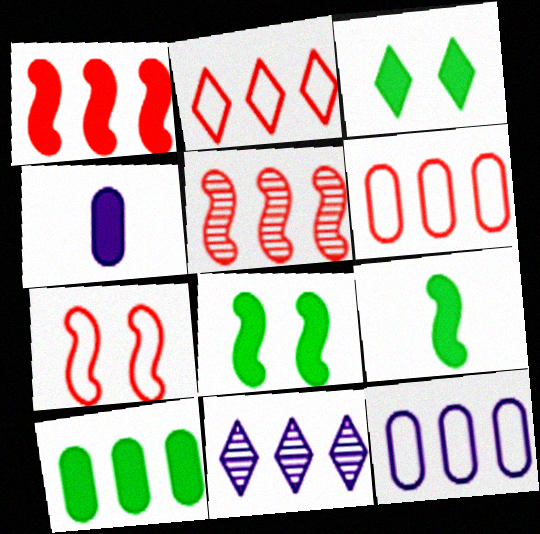[[1, 3, 4], 
[3, 9, 10]]